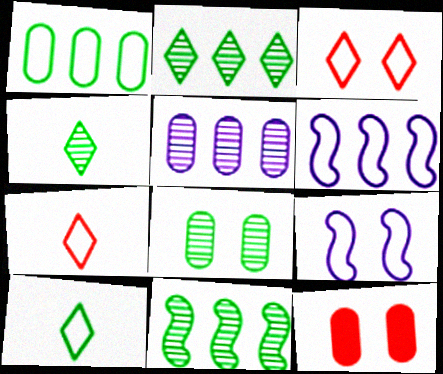[[1, 7, 9], 
[4, 6, 12], 
[4, 8, 11]]